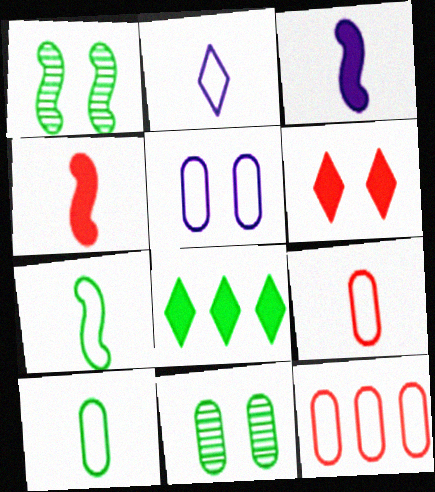[[1, 5, 6], 
[1, 8, 10], 
[2, 7, 9], 
[5, 10, 12], 
[7, 8, 11]]